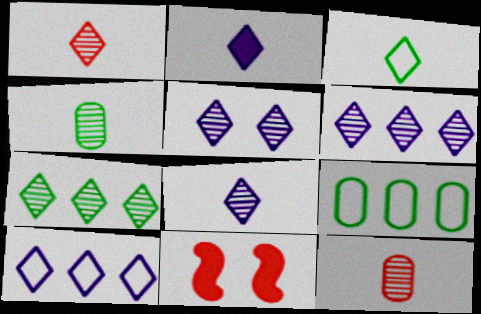[[1, 2, 3], 
[1, 5, 7], 
[2, 5, 10], 
[4, 10, 11], 
[5, 6, 8], 
[8, 9, 11]]